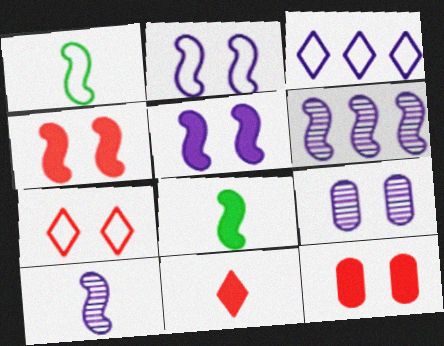[[1, 4, 6]]